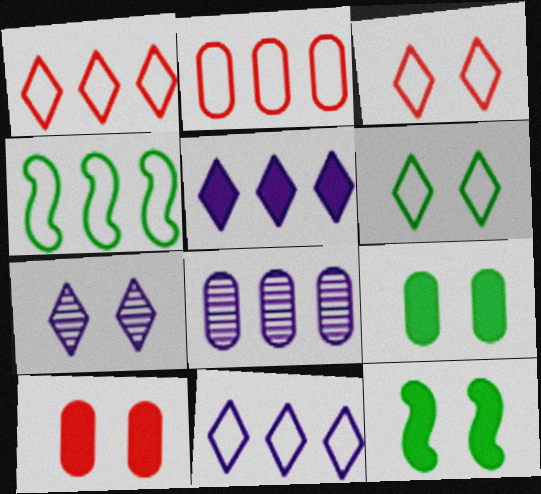[[2, 4, 11]]